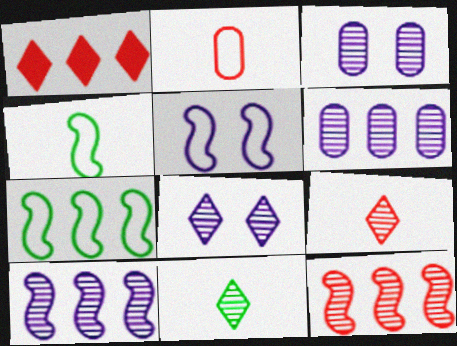[[1, 3, 4], 
[1, 6, 7], 
[3, 11, 12]]